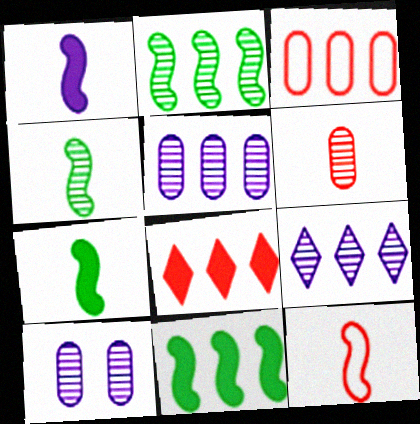[[1, 4, 12], 
[3, 9, 11]]